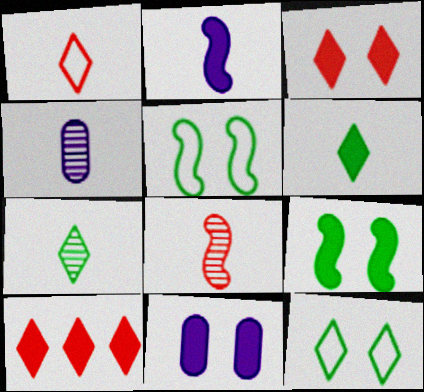[[3, 9, 11], 
[4, 5, 10], 
[4, 7, 8]]